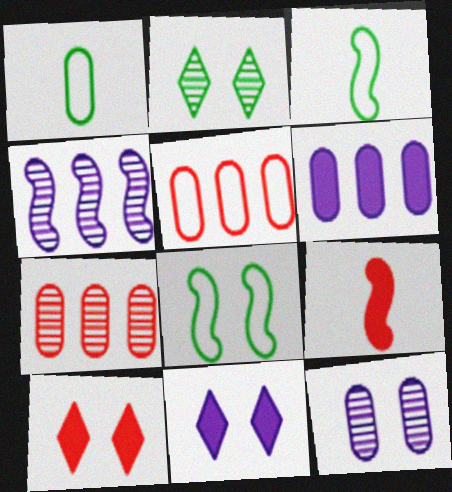[[1, 4, 10], 
[3, 7, 11], 
[4, 8, 9], 
[8, 10, 12]]